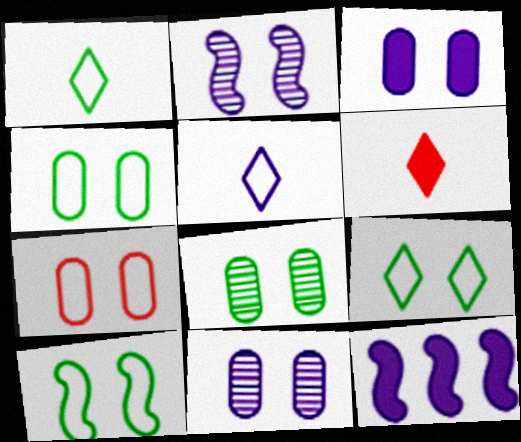[[3, 7, 8], 
[4, 9, 10], 
[5, 11, 12]]